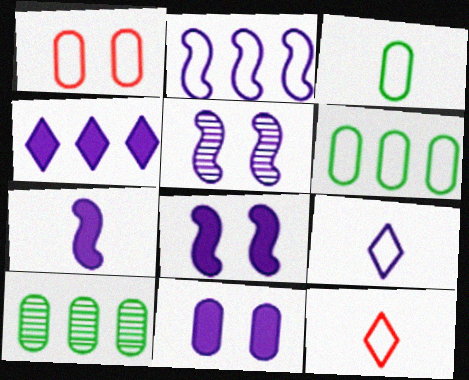[[2, 5, 7], 
[4, 7, 11], 
[8, 10, 12]]